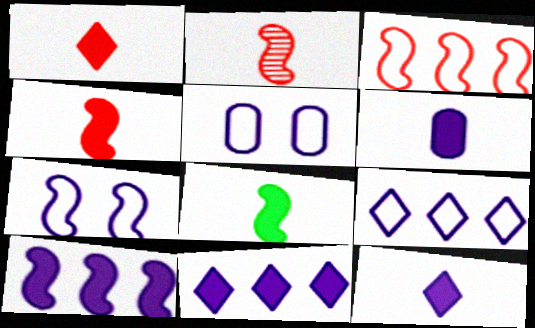[[1, 6, 8]]